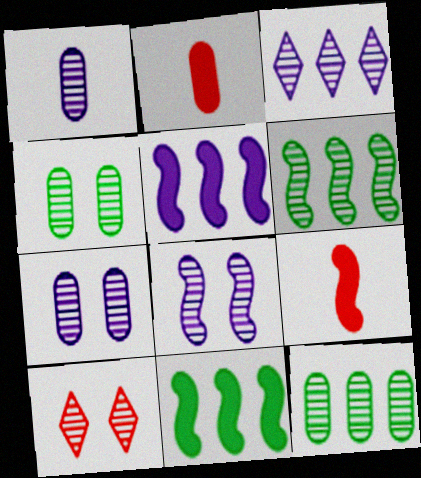[[1, 3, 8], 
[1, 6, 10], 
[4, 8, 10]]